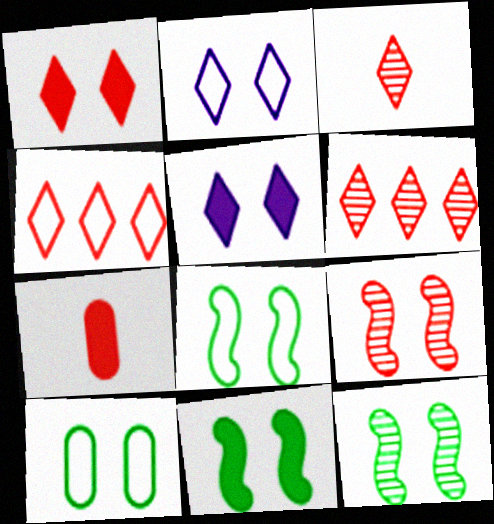[[1, 3, 4], 
[4, 7, 9], 
[5, 9, 10], 
[8, 11, 12]]